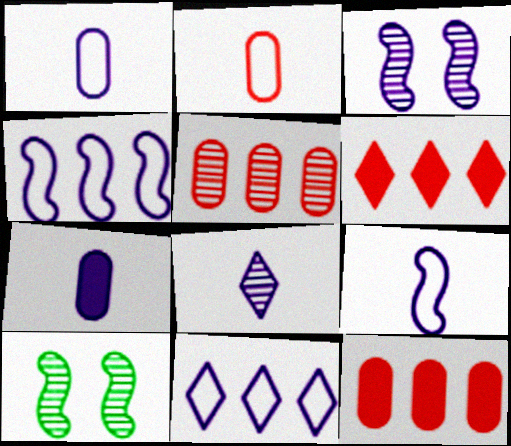[[1, 6, 10], 
[3, 7, 11], 
[5, 8, 10], 
[7, 8, 9]]